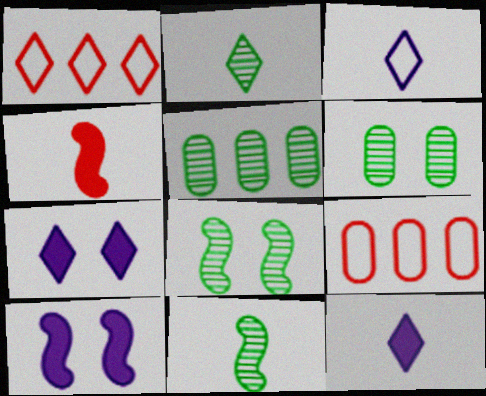[[1, 2, 7], 
[2, 5, 8], 
[2, 9, 10], 
[7, 9, 11], 
[8, 9, 12]]